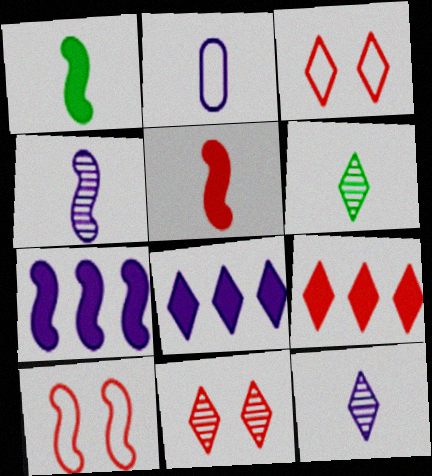[[2, 5, 6], 
[3, 6, 8]]